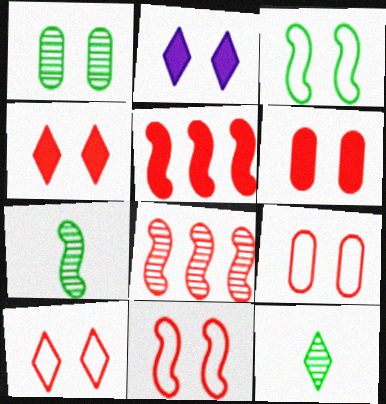[[1, 2, 11], 
[9, 10, 11]]